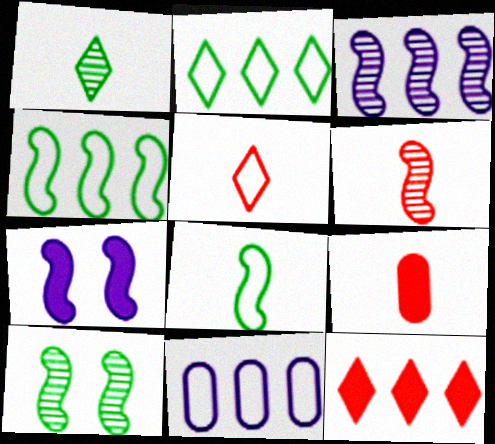[[3, 6, 10], 
[4, 6, 7], 
[5, 6, 9]]